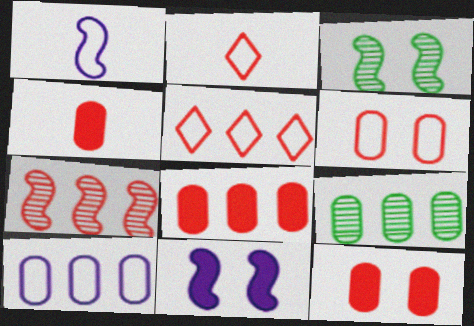[[2, 7, 12], 
[2, 9, 11], 
[4, 8, 12], 
[5, 7, 8], 
[8, 9, 10]]